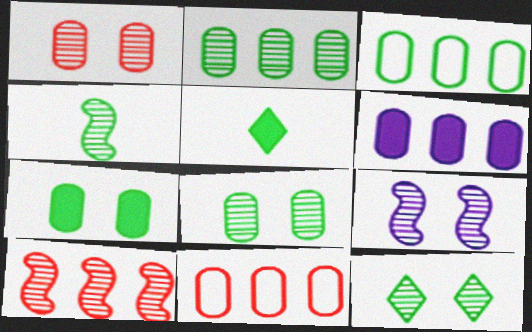[[1, 9, 12], 
[2, 4, 12], 
[2, 6, 11], 
[4, 9, 10], 
[5, 9, 11]]